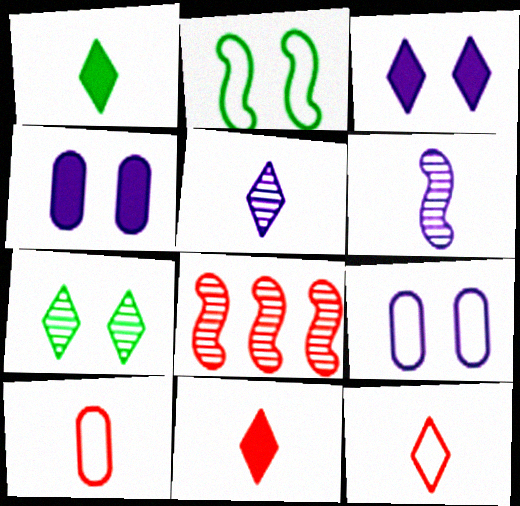[[1, 5, 12], 
[1, 6, 10], 
[1, 8, 9]]